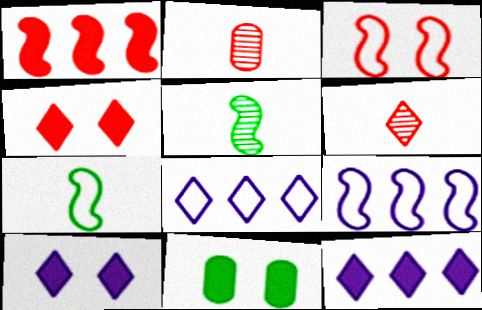[[3, 7, 9], 
[6, 9, 11]]